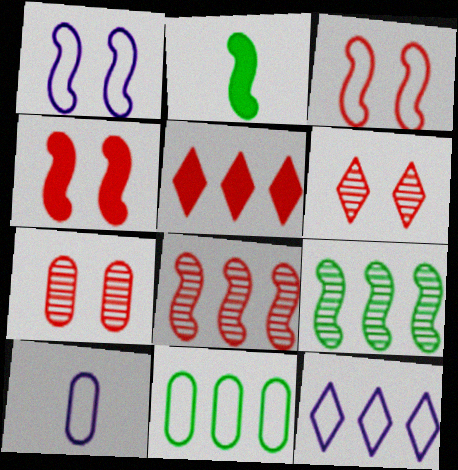[[1, 2, 8], 
[1, 10, 12], 
[2, 7, 12]]